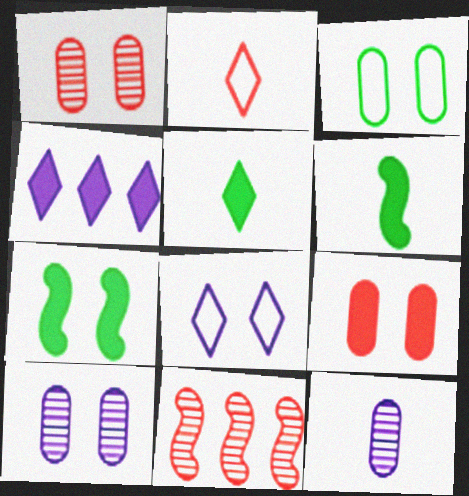[[1, 7, 8], 
[2, 6, 12], 
[2, 9, 11], 
[3, 9, 10], 
[4, 6, 9]]